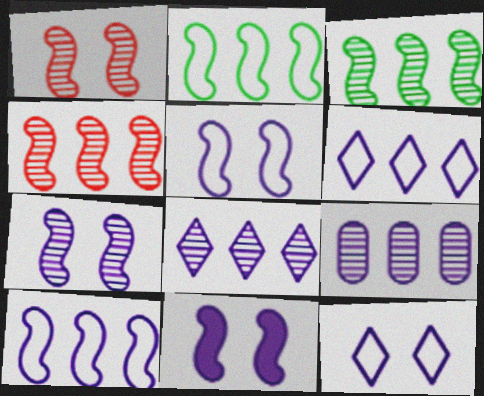[[5, 7, 11]]